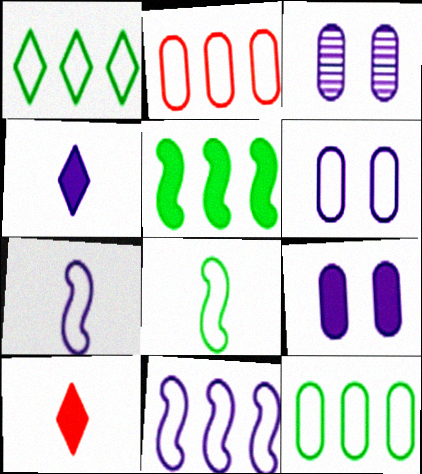[[1, 2, 11], 
[3, 4, 11], 
[3, 6, 9], 
[5, 9, 10]]